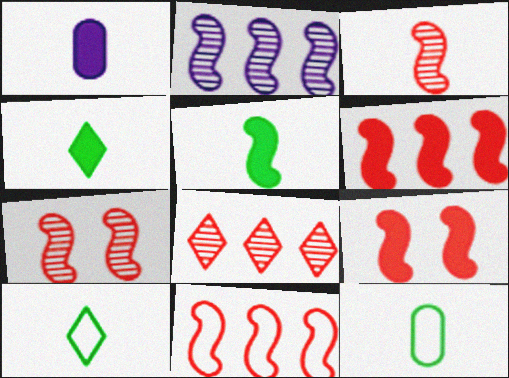[[1, 3, 10], 
[3, 9, 11]]